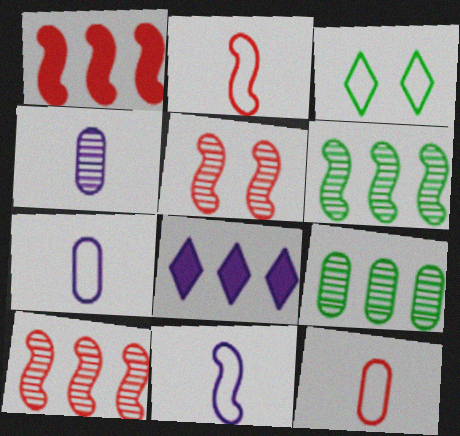[[1, 2, 5], 
[1, 3, 4]]